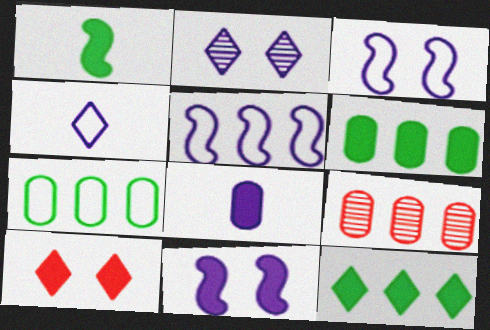[[2, 5, 8], 
[5, 9, 12]]